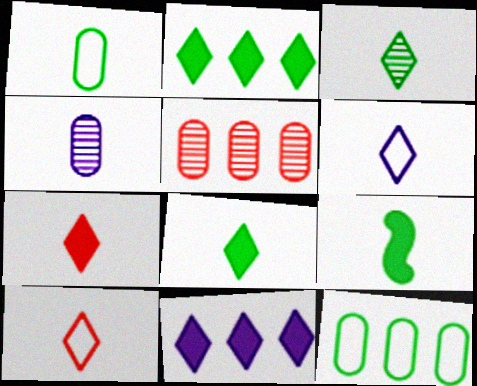[[1, 3, 9], 
[3, 6, 7], 
[4, 9, 10]]